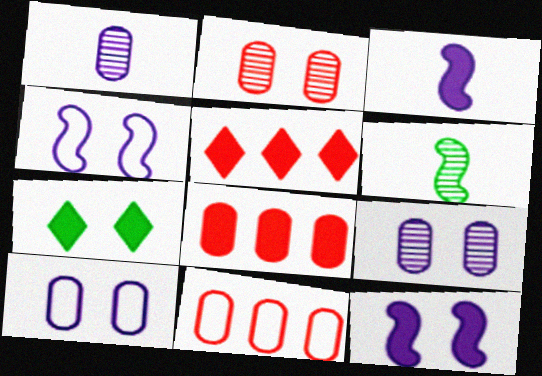[[2, 4, 7], 
[3, 7, 8], 
[5, 6, 10]]